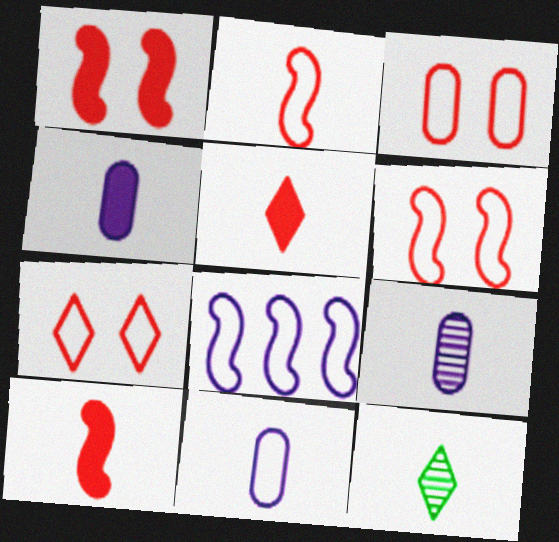[[2, 4, 12], 
[3, 6, 7], 
[4, 9, 11], 
[10, 11, 12]]